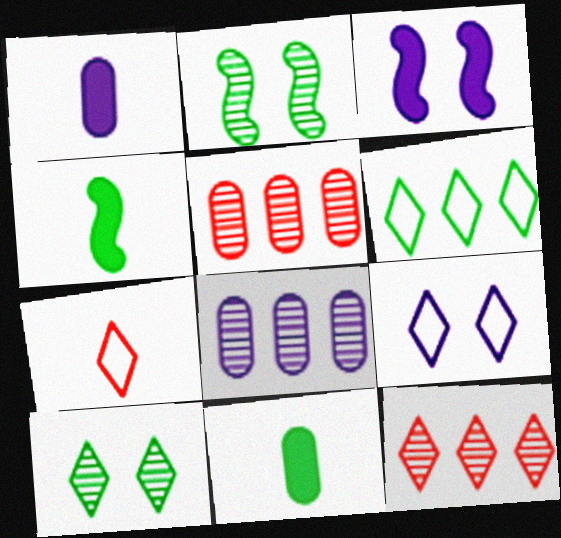[[2, 6, 11], 
[4, 5, 9], 
[6, 7, 9]]